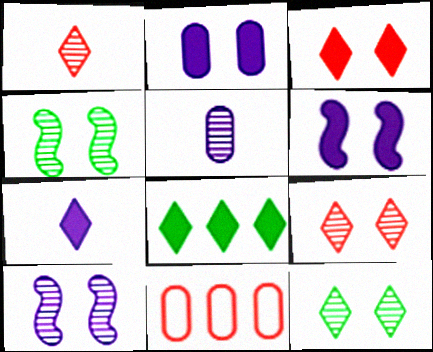[[3, 7, 8], 
[4, 7, 11]]